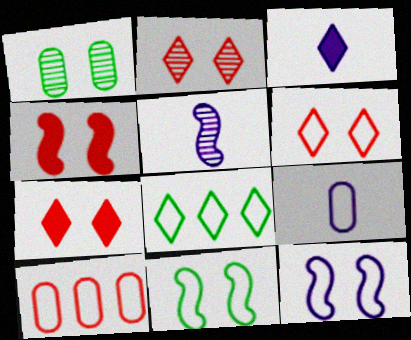[[1, 7, 12], 
[2, 3, 8], 
[2, 6, 7], 
[3, 5, 9]]